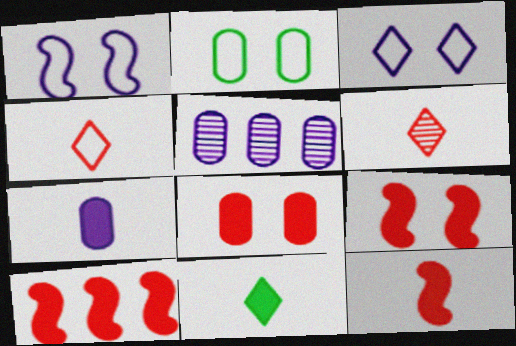[[7, 11, 12], 
[9, 10, 12]]